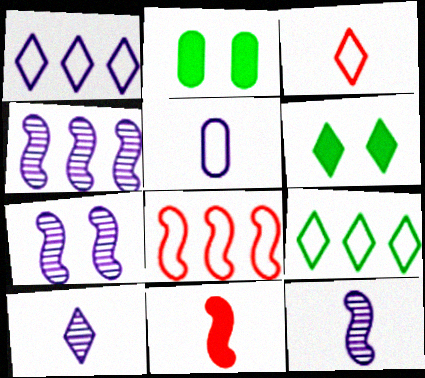[[2, 3, 4], 
[2, 8, 10], 
[4, 7, 12]]